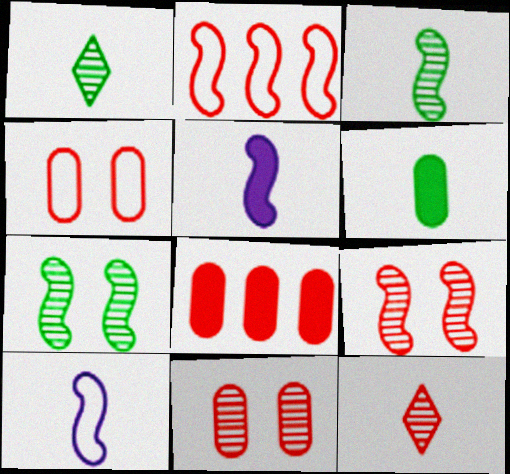[[2, 5, 7], 
[6, 10, 12]]